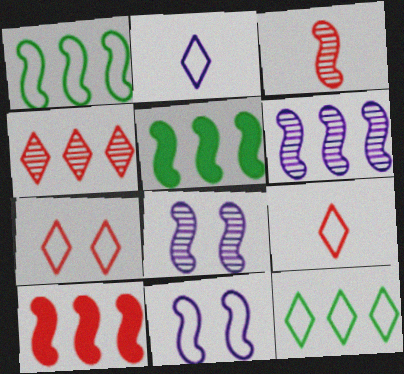[[1, 6, 10], 
[2, 7, 12], 
[3, 5, 11]]